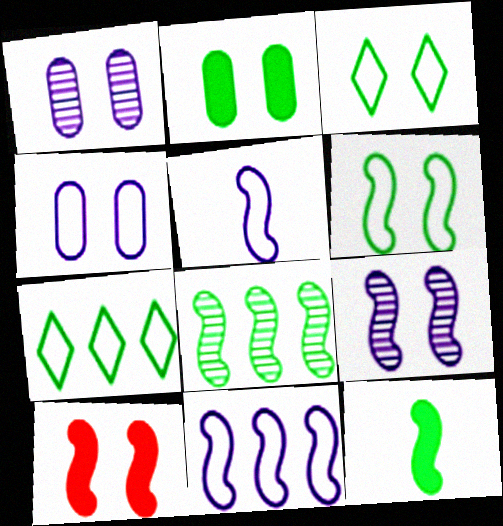[[1, 3, 10], 
[5, 8, 10], 
[6, 8, 12], 
[6, 9, 10]]